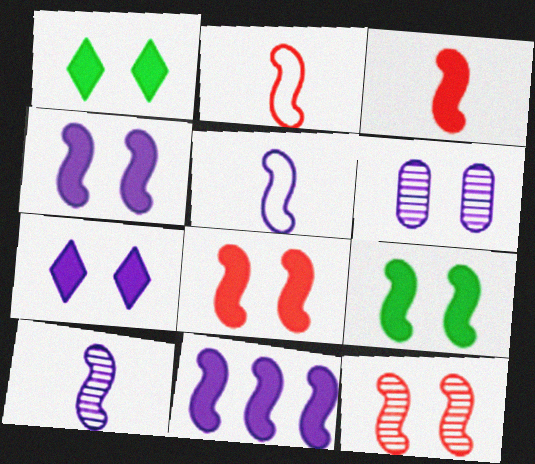[[3, 9, 11], 
[4, 8, 9]]